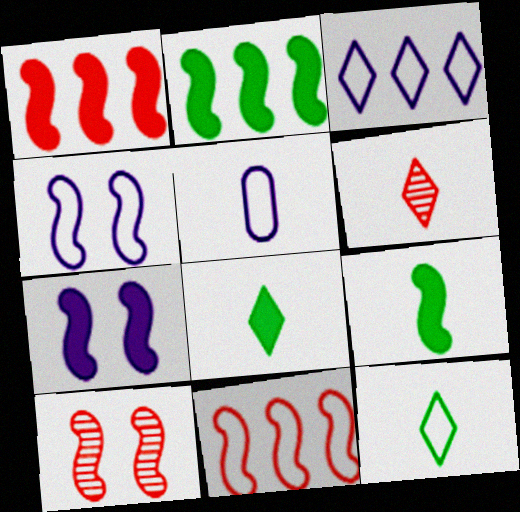[[1, 7, 9], 
[3, 4, 5], 
[5, 6, 9]]